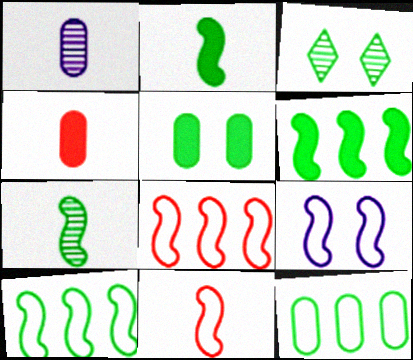[[2, 3, 12], 
[9, 10, 11]]